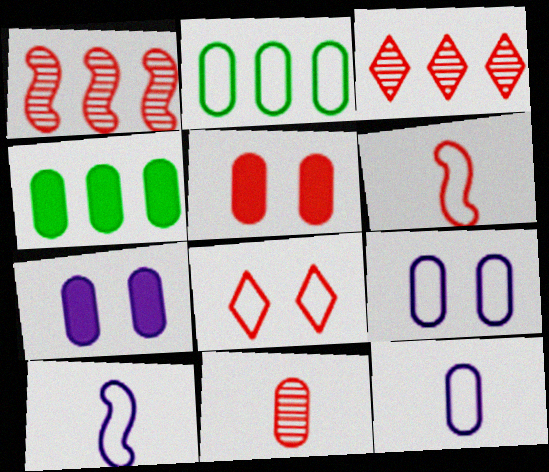[[2, 7, 11], 
[2, 8, 10], 
[3, 5, 6], 
[4, 9, 11]]